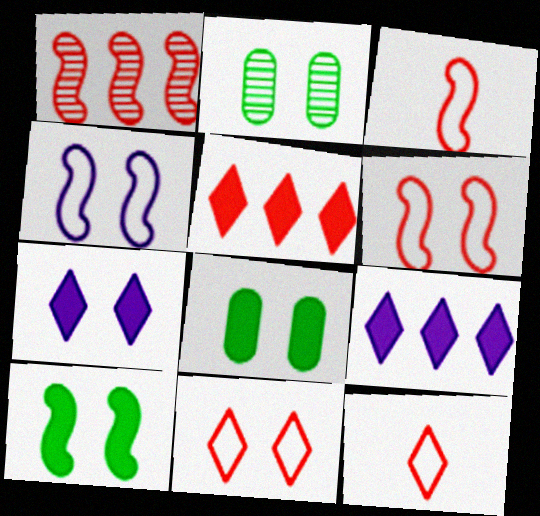[[2, 3, 9], 
[2, 6, 7]]